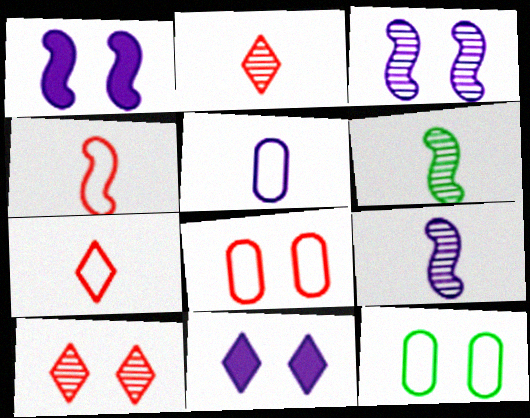[[1, 10, 12]]